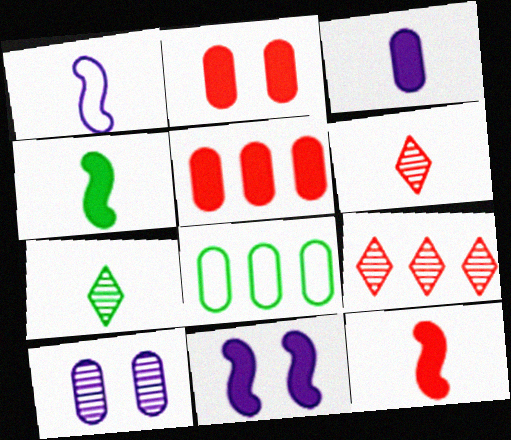[[6, 8, 11]]